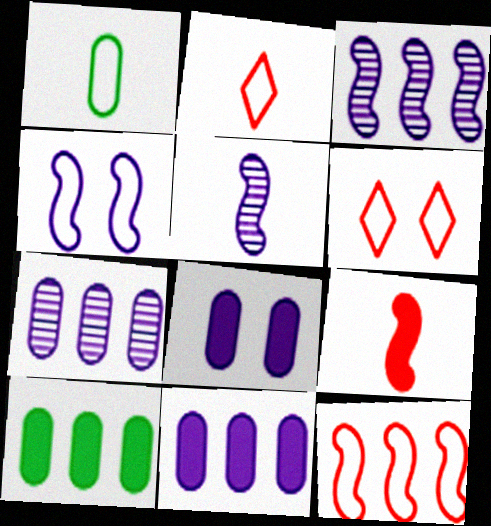[[5, 6, 10]]